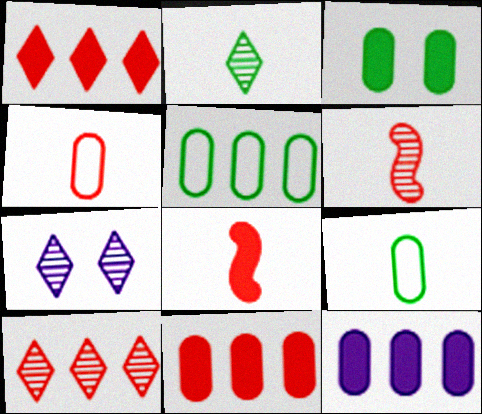[[2, 7, 10], 
[5, 7, 8]]